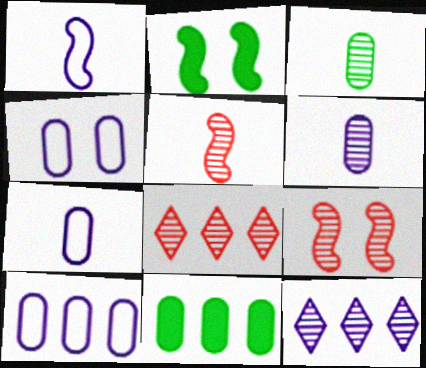[[2, 7, 8], 
[3, 9, 12], 
[4, 7, 10]]